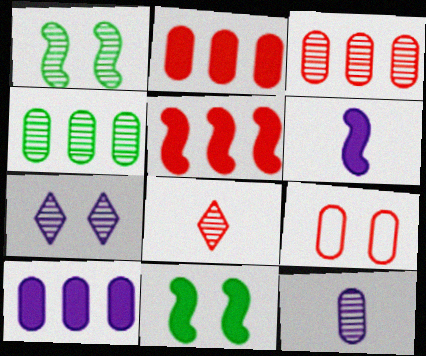[[5, 6, 11], 
[5, 8, 9], 
[7, 9, 11]]